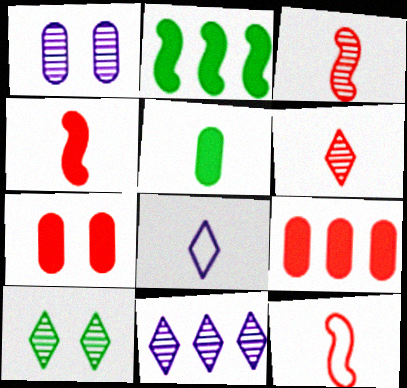[[3, 4, 12], 
[3, 5, 8], 
[6, 10, 11]]